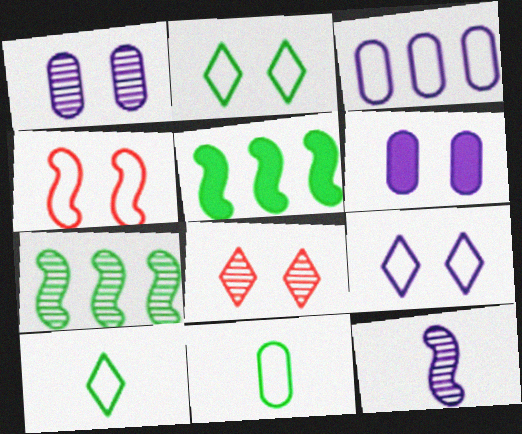[[3, 4, 10], 
[4, 5, 12]]